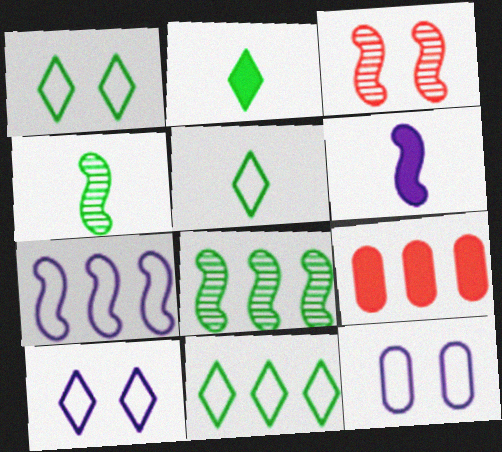[[1, 5, 11], 
[4, 9, 10]]